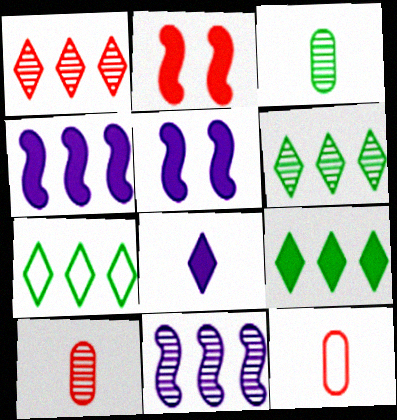[[1, 2, 12], 
[5, 6, 12], 
[5, 7, 10], 
[6, 7, 9]]